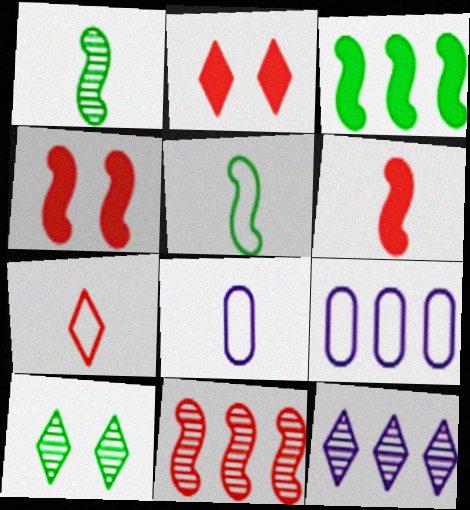[[1, 2, 9], 
[5, 7, 8], 
[6, 9, 10]]